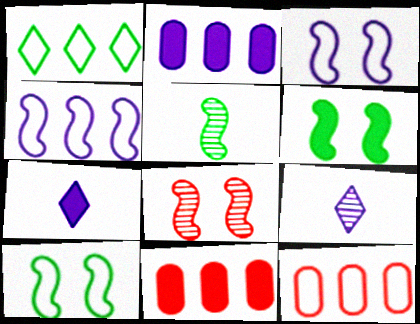[[1, 4, 12], 
[2, 3, 9], 
[3, 6, 8], 
[6, 7, 11], 
[6, 9, 12], 
[9, 10, 11]]